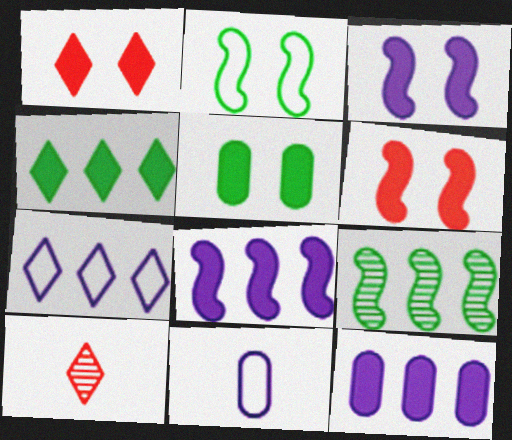[[1, 3, 5], 
[1, 9, 11], 
[2, 10, 12]]